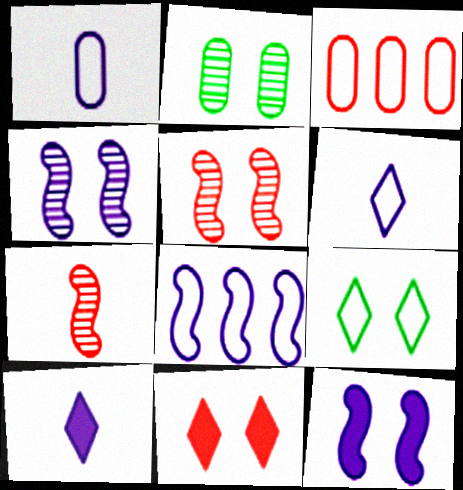[[3, 7, 11]]